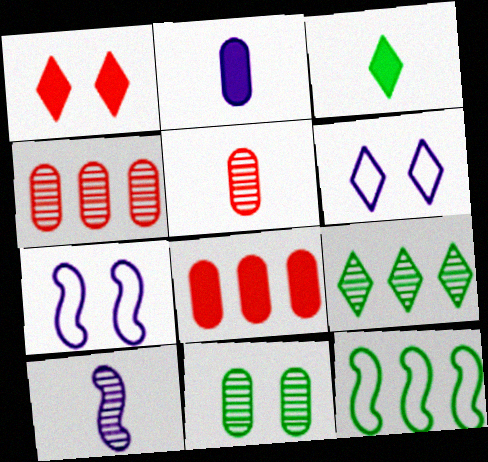[[1, 7, 11], 
[3, 4, 7], 
[3, 11, 12]]